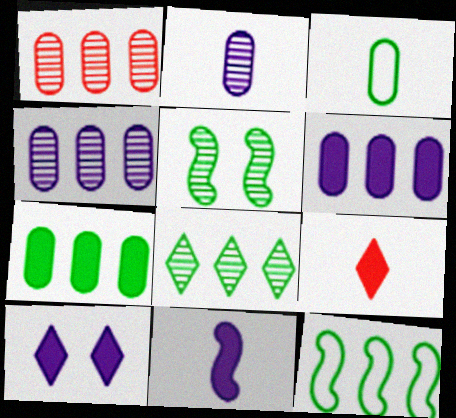[[6, 10, 11], 
[7, 8, 12]]